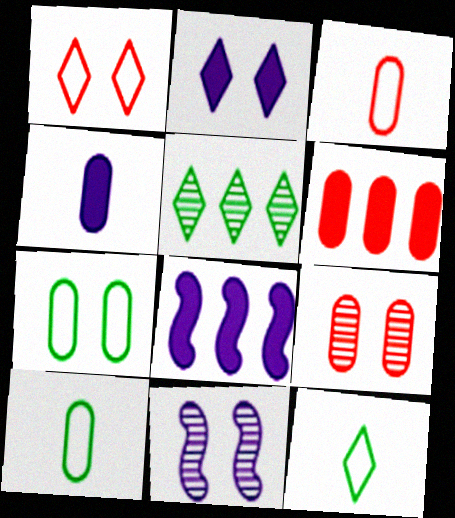[[2, 4, 8], 
[3, 6, 9], 
[6, 11, 12], 
[8, 9, 12]]